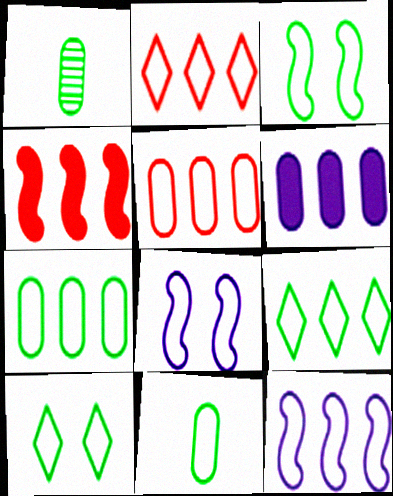[[2, 7, 12], 
[2, 8, 11], 
[3, 9, 11], 
[5, 9, 12]]